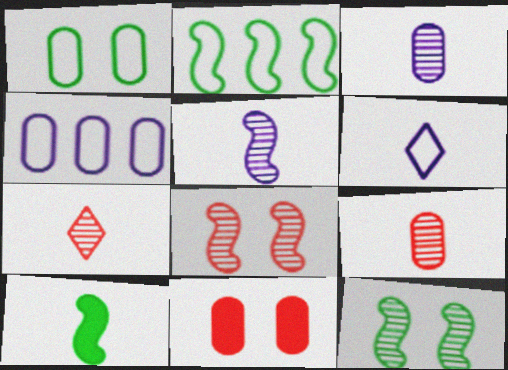[[2, 10, 12], 
[6, 9, 10]]